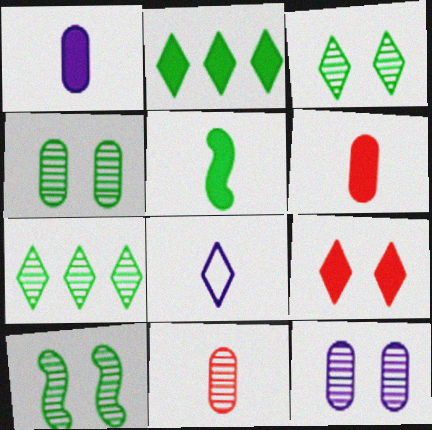[[3, 4, 10], 
[5, 8, 11], 
[7, 8, 9]]